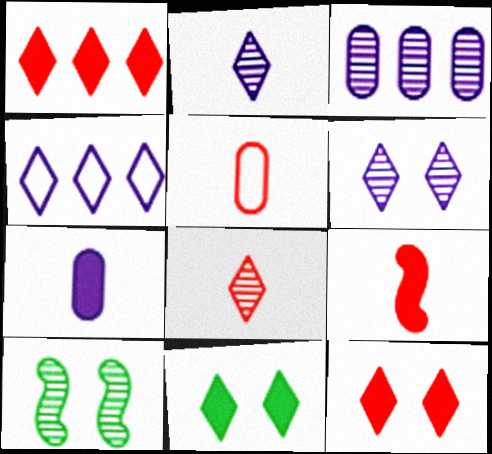[[3, 8, 10], 
[4, 8, 11], 
[5, 8, 9]]